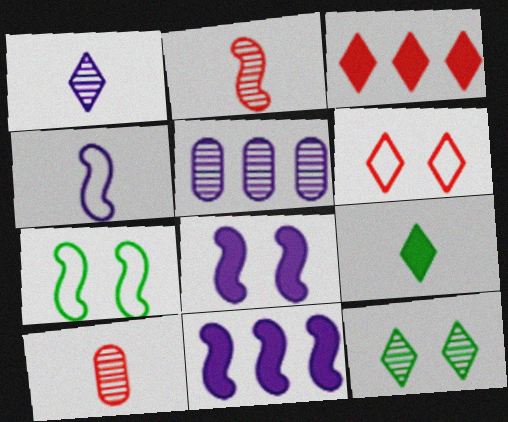[[2, 5, 12], 
[2, 7, 11], 
[4, 9, 10]]